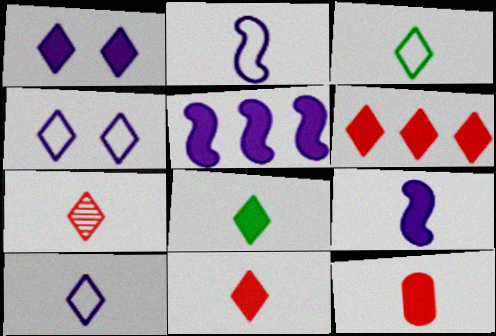[[1, 6, 8], 
[7, 8, 10], 
[8, 9, 12]]